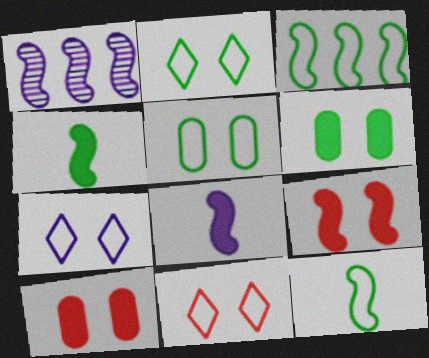[[1, 9, 12], 
[2, 7, 11]]